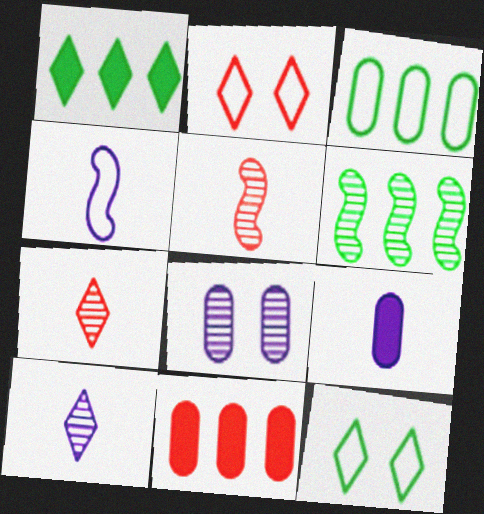[[1, 2, 10], 
[1, 3, 6], 
[2, 3, 4], 
[2, 5, 11], 
[2, 6, 9], 
[4, 9, 10], 
[6, 7, 8]]